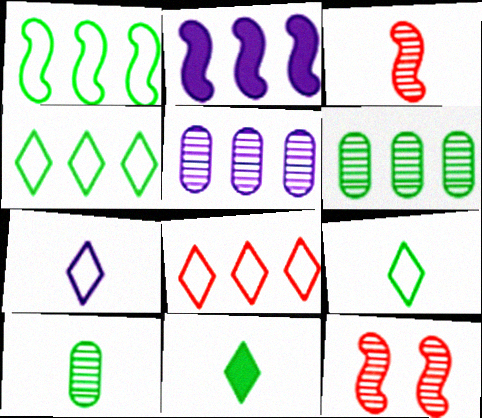[[2, 6, 8]]